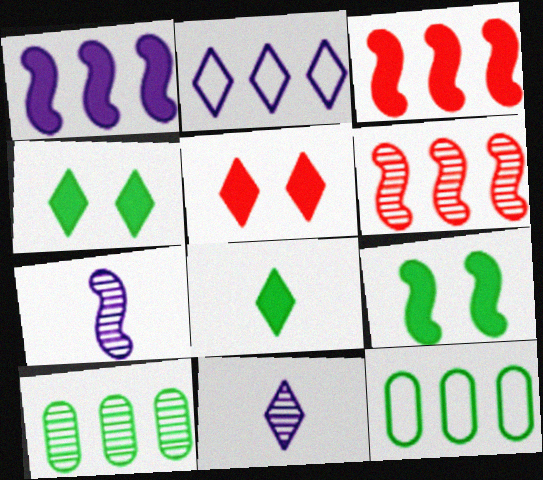[[2, 3, 10], 
[5, 7, 12]]